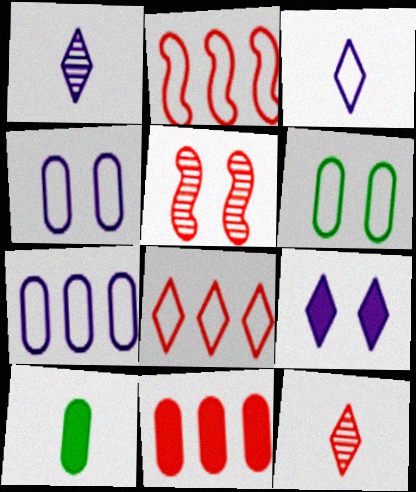[[2, 3, 6], 
[5, 6, 9]]